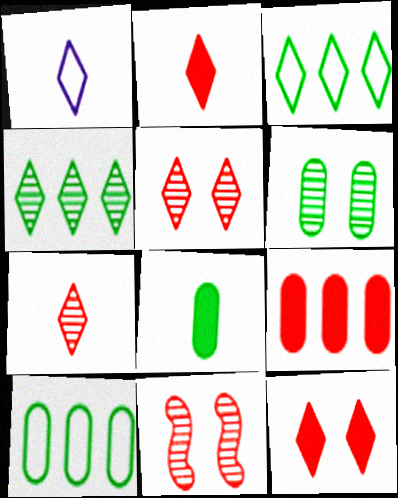[[1, 4, 12], 
[6, 8, 10]]